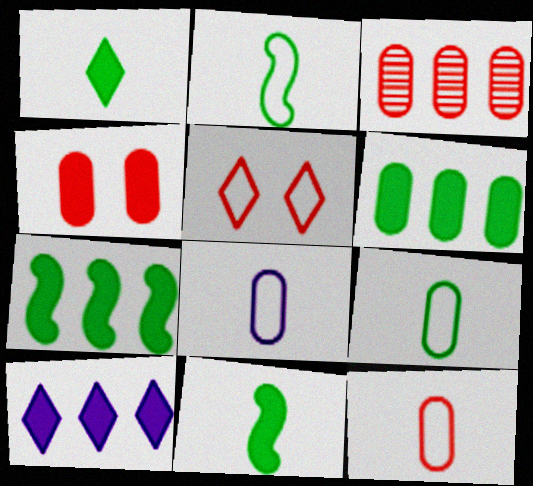[[3, 4, 12], 
[4, 10, 11], 
[8, 9, 12]]